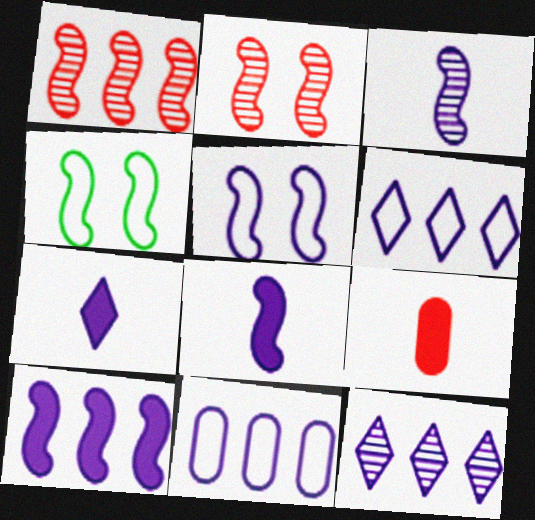[[1, 4, 8], 
[3, 5, 10], 
[4, 9, 12], 
[10, 11, 12]]